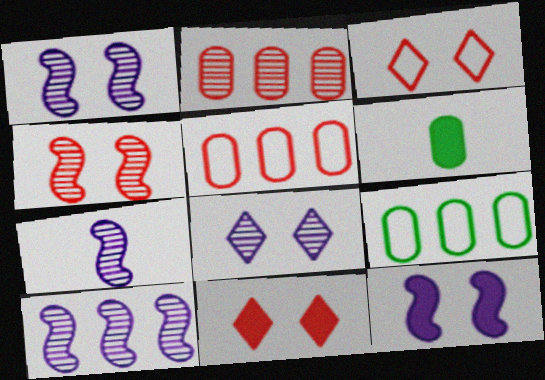[[1, 7, 10], 
[3, 6, 10], 
[7, 9, 11]]